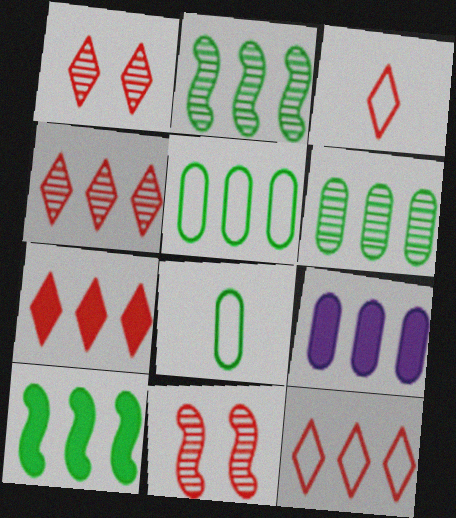[[1, 3, 7], 
[2, 9, 12], 
[4, 7, 12], 
[7, 9, 10]]